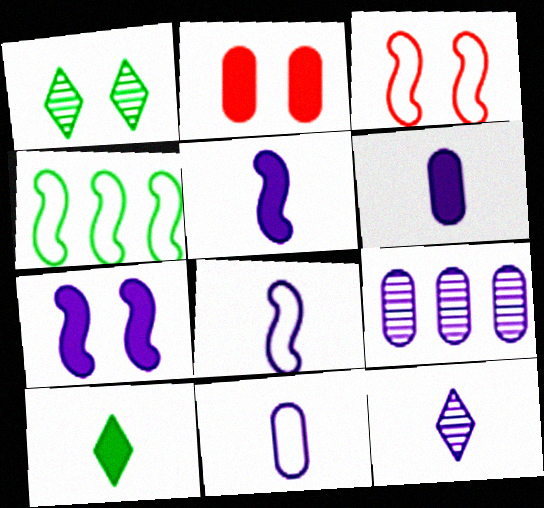[[2, 4, 12], 
[3, 4, 8], 
[3, 9, 10], 
[5, 11, 12], 
[6, 8, 12]]